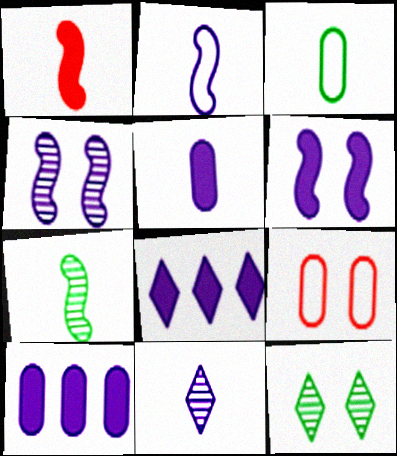[[1, 2, 7], 
[1, 3, 11], 
[2, 5, 11], 
[5, 6, 8], 
[6, 9, 12], 
[7, 8, 9]]